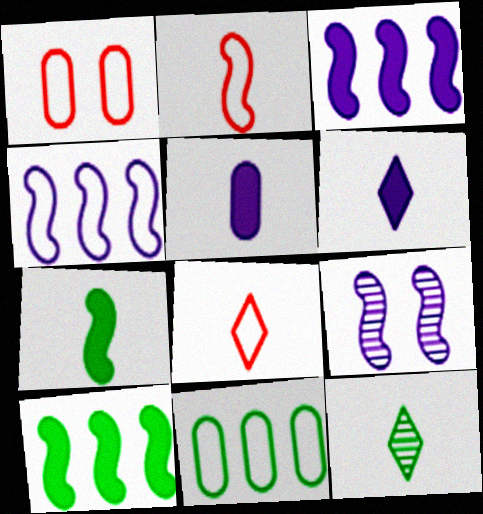[[1, 3, 12], 
[2, 5, 12], 
[2, 9, 10], 
[6, 8, 12]]